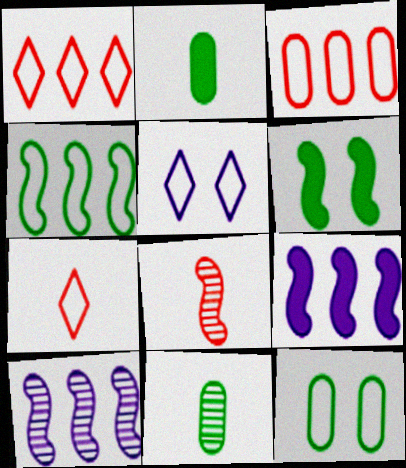[]